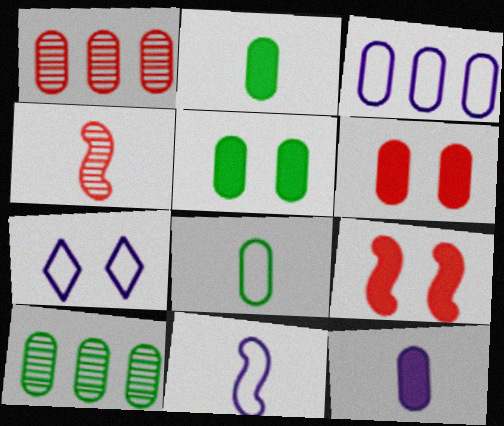[[3, 7, 11], 
[5, 8, 10]]